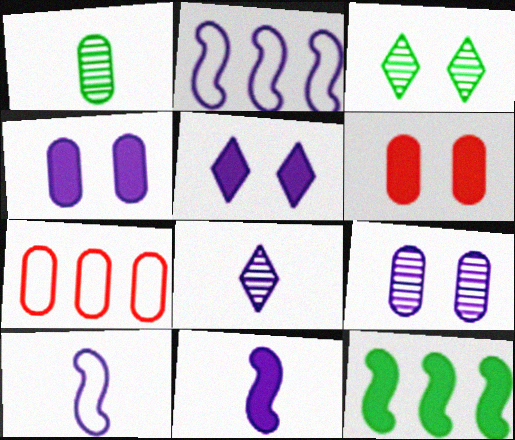[[1, 4, 7], 
[2, 4, 8], 
[3, 7, 11]]